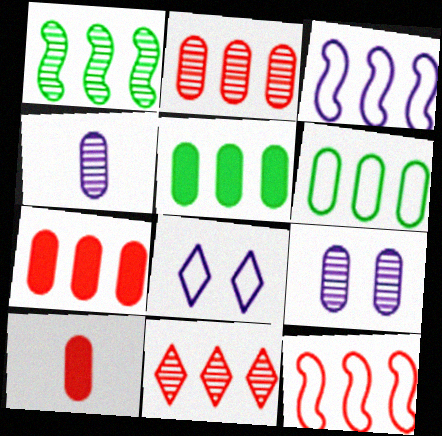[[1, 8, 10], 
[3, 5, 11], 
[6, 9, 10], 
[7, 11, 12]]